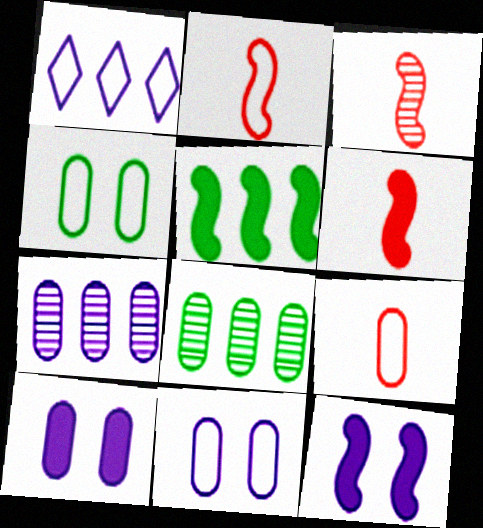[[1, 2, 4], 
[2, 3, 6], 
[5, 6, 12], 
[8, 9, 10]]